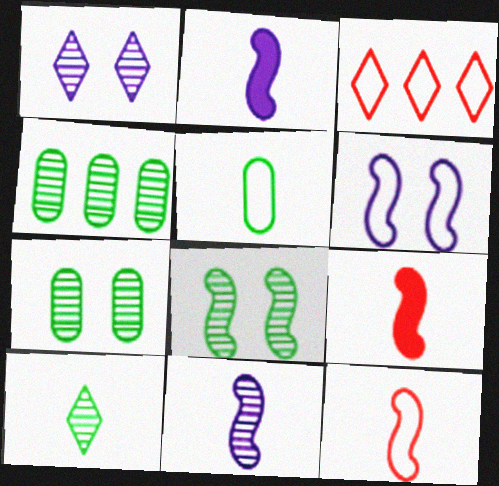[[2, 3, 7], 
[3, 5, 6], 
[4, 8, 10]]